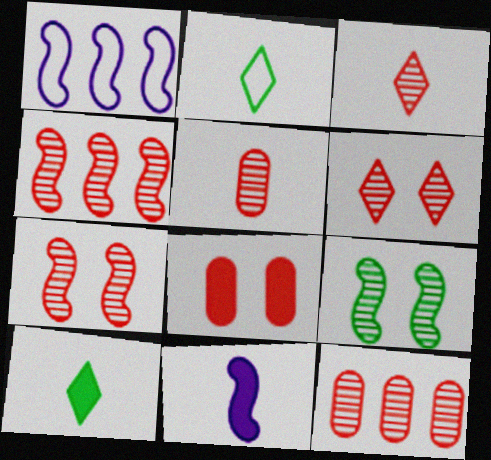[[2, 5, 11], 
[3, 7, 12], 
[4, 5, 6]]